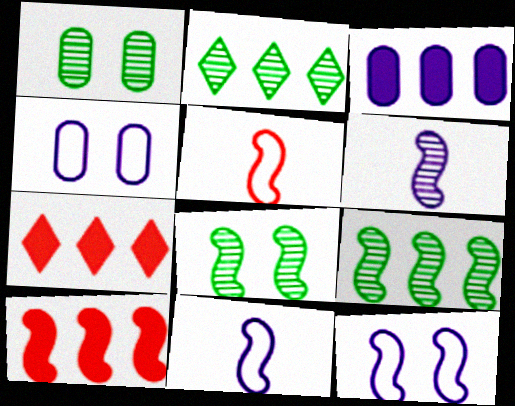[[1, 7, 11], 
[8, 10, 11]]